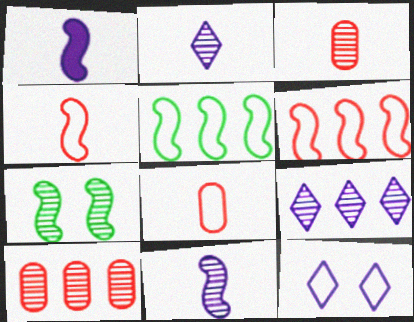[[1, 6, 7], 
[2, 7, 10], 
[3, 7, 9], 
[5, 8, 12]]